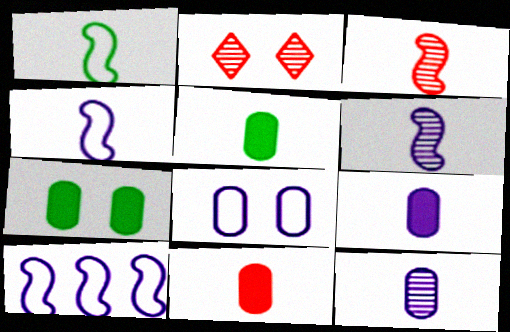[[2, 5, 10], 
[5, 9, 11]]